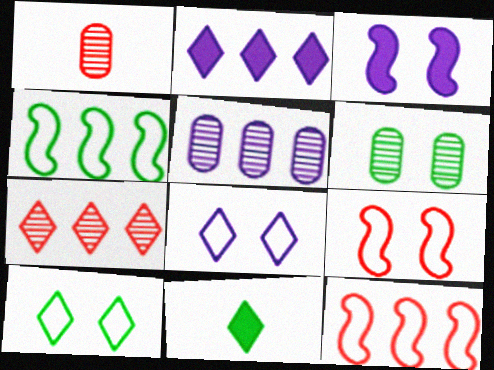[[1, 5, 6], 
[4, 6, 11], 
[5, 9, 11], 
[7, 8, 11]]